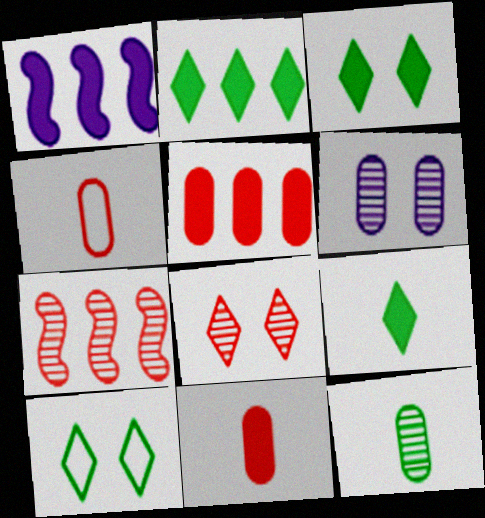[[1, 2, 5], 
[1, 3, 11], 
[2, 3, 9]]